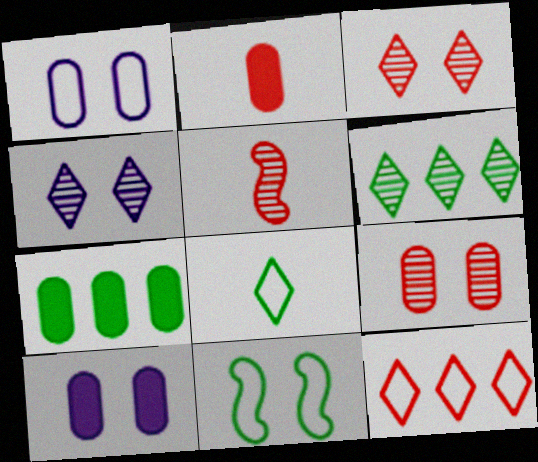[[2, 7, 10], 
[3, 10, 11]]